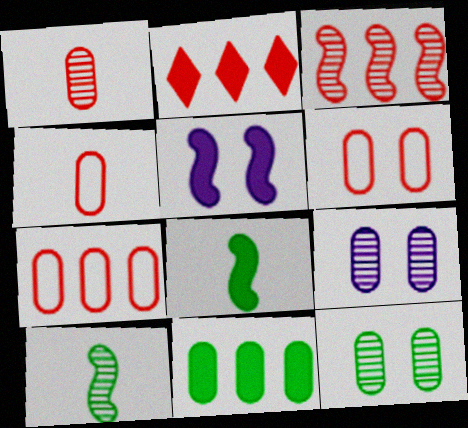[[2, 3, 7], 
[4, 6, 7], 
[4, 9, 11]]